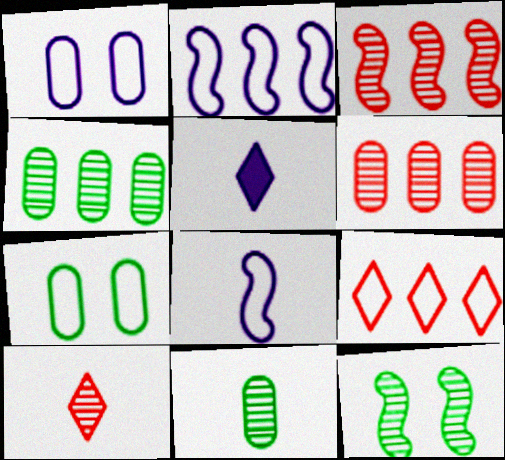[[3, 5, 7], 
[7, 8, 9]]